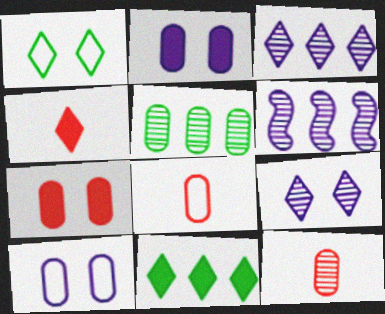[[1, 3, 4], 
[2, 5, 8]]